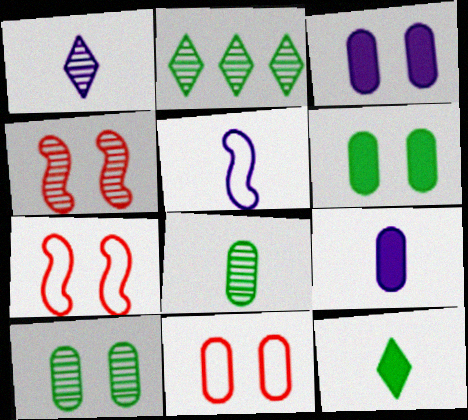[[1, 5, 9], 
[2, 7, 9], 
[3, 10, 11]]